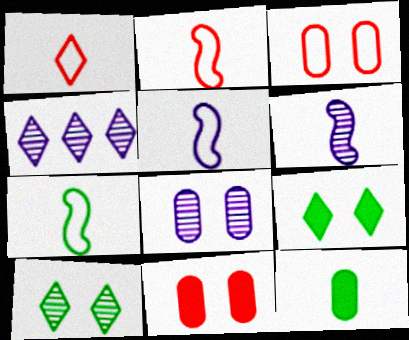[[1, 4, 9], 
[1, 6, 12], 
[2, 5, 7], 
[4, 6, 8], 
[4, 7, 11]]